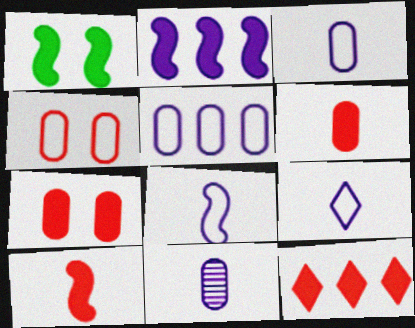[[1, 2, 10], 
[3, 8, 9], 
[7, 10, 12]]